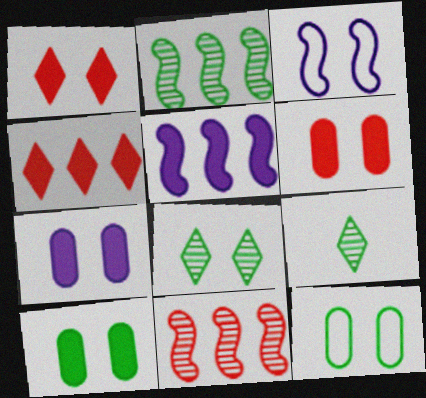[[3, 6, 8], 
[6, 7, 10]]